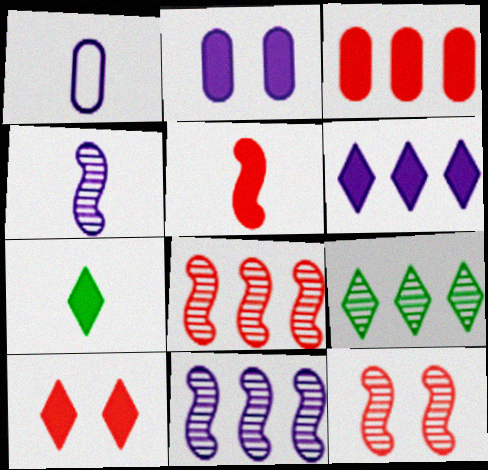[[3, 5, 10], 
[6, 7, 10]]